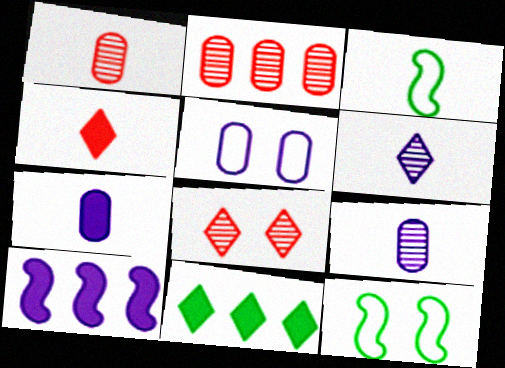[[3, 4, 9], 
[5, 6, 10]]